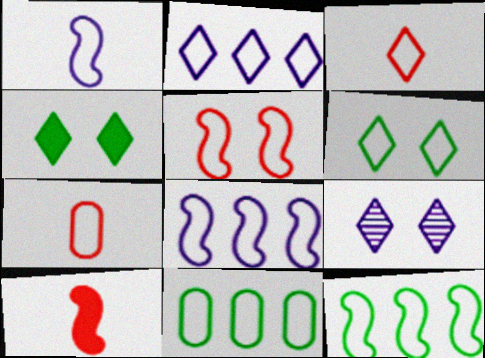[[1, 5, 12], 
[2, 3, 6], 
[6, 7, 8], 
[9, 10, 11]]